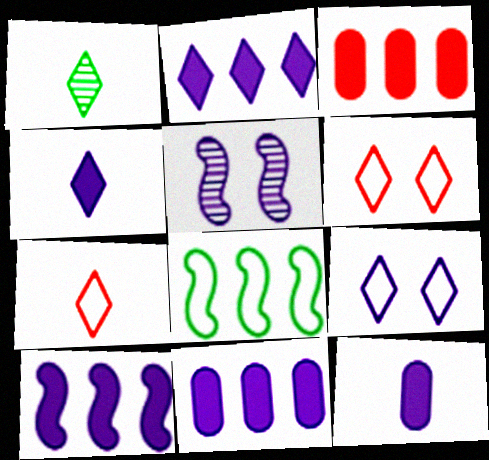[[1, 2, 6], 
[1, 4, 7], 
[2, 10, 11]]